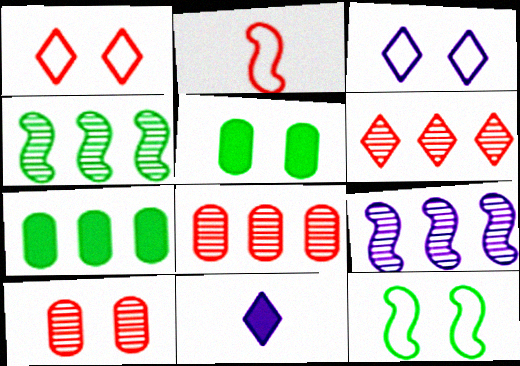[[8, 11, 12]]